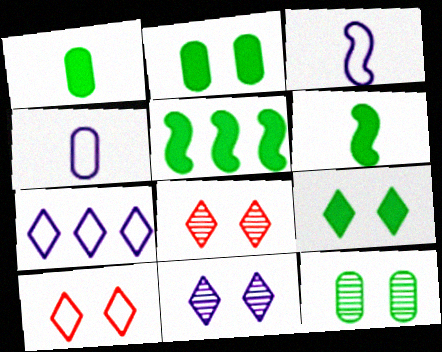[[1, 5, 9], 
[4, 5, 8], 
[9, 10, 11]]